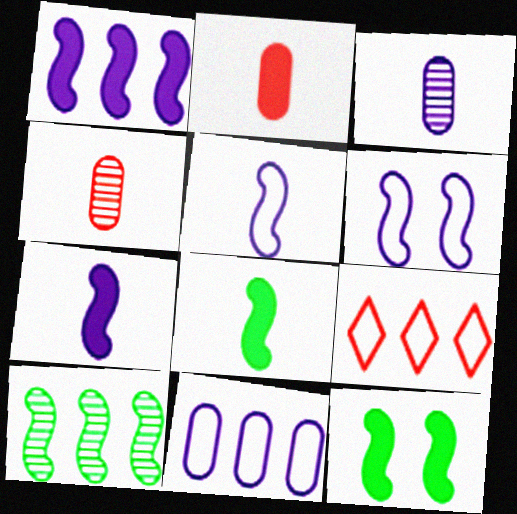[[3, 9, 12]]